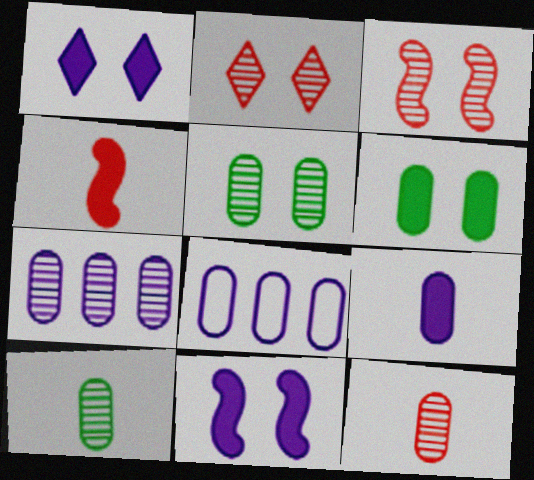[[5, 7, 12], 
[6, 8, 12]]